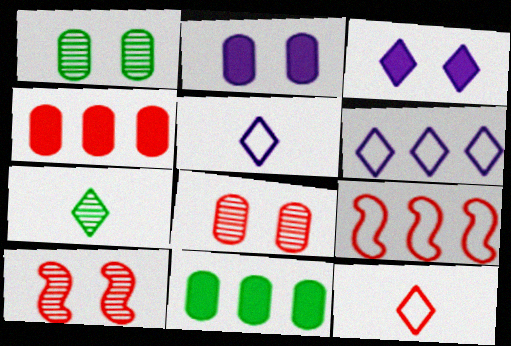[[2, 7, 9], 
[4, 10, 12], 
[5, 10, 11]]